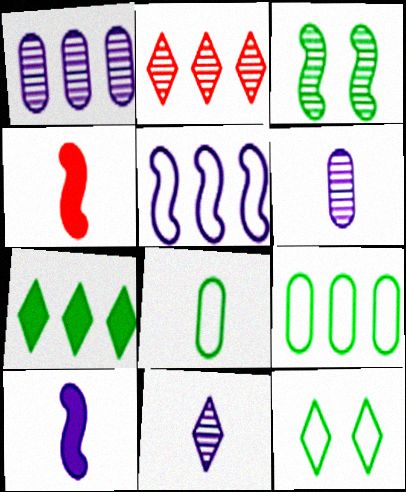[[1, 4, 12], 
[2, 3, 6], 
[3, 4, 5], 
[3, 7, 8], 
[4, 8, 11]]